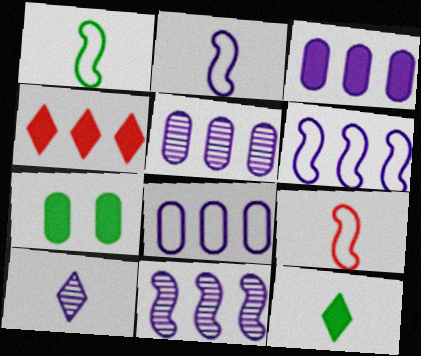[[1, 2, 9], 
[3, 5, 8]]